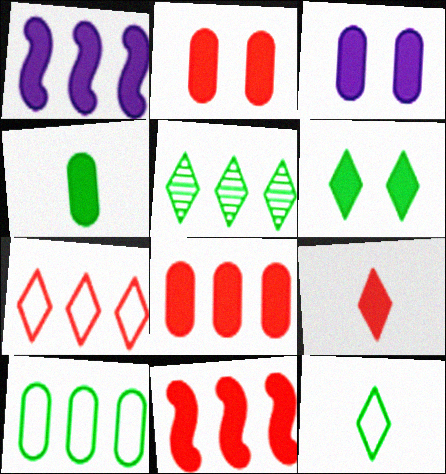[[2, 9, 11], 
[3, 4, 8], 
[5, 6, 12]]